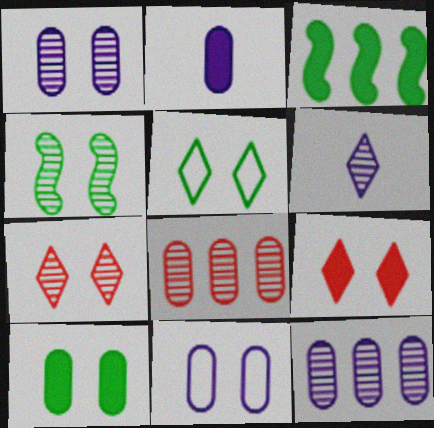[[1, 4, 7], 
[2, 3, 9], 
[2, 11, 12], 
[4, 5, 10], 
[4, 6, 8], 
[4, 9, 11]]